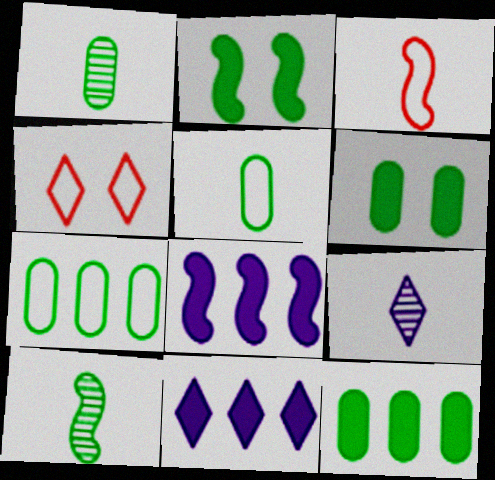[[1, 4, 8], 
[1, 6, 7]]